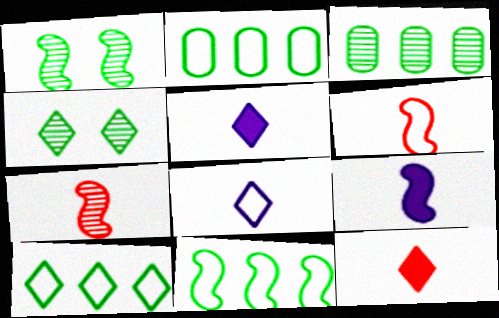[[2, 10, 11]]